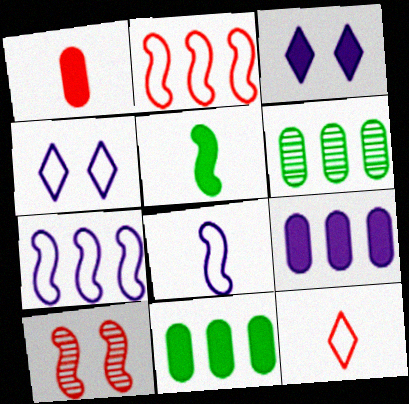[[5, 7, 10]]